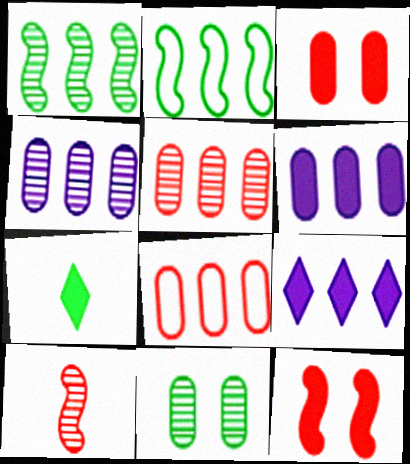[[1, 8, 9], 
[2, 5, 9], 
[2, 7, 11], 
[6, 7, 12]]